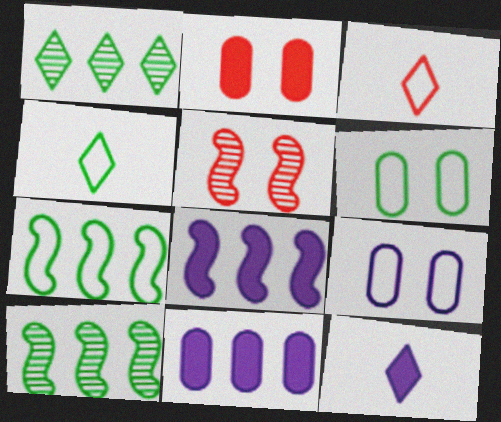[[3, 7, 9], 
[4, 5, 11], 
[4, 6, 7]]